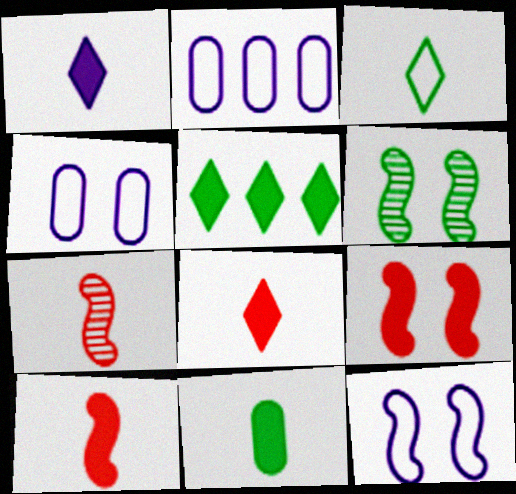[[1, 10, 11], 
[2, 6, 8], 
[4, 5, 7], 
[6, 9, 12]]